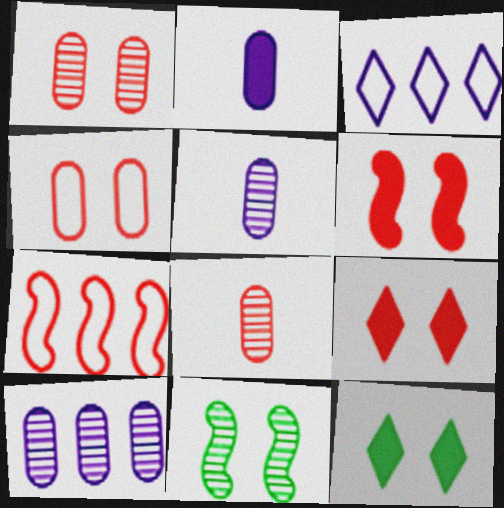[[5, 7, 12], 
[7, 8, 9]]